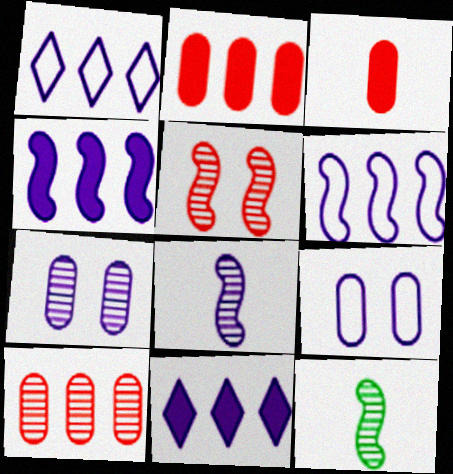[[8, 9, 11]]